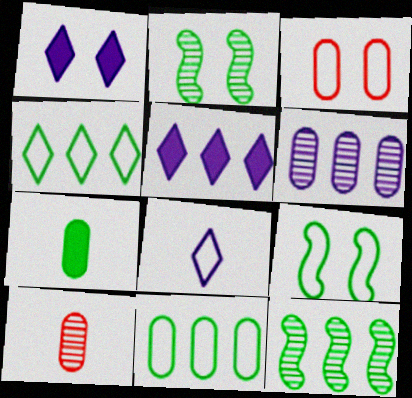[[1, 2, 3], 
[2, 4, 7], 
[3, 6, 7], 
[5, 9, 10]]